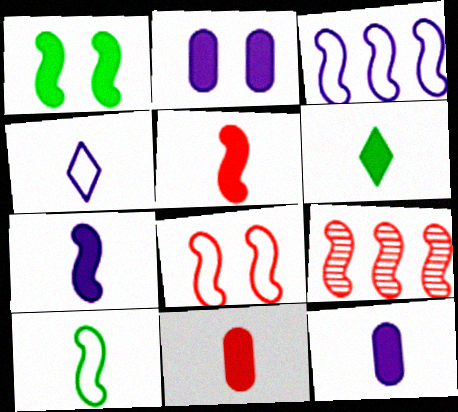[[3, 8, 10], 
[5, 6, 12], 
[5, 8, 9], 
[6, 7, 11]]